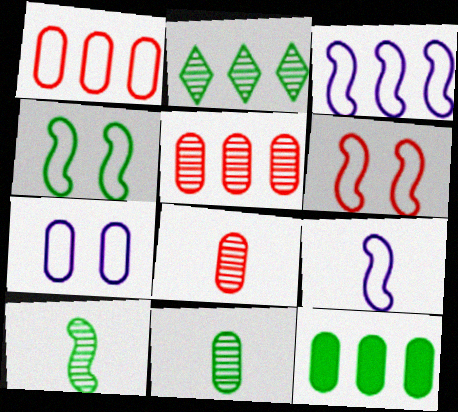[[7, 8, 12]]